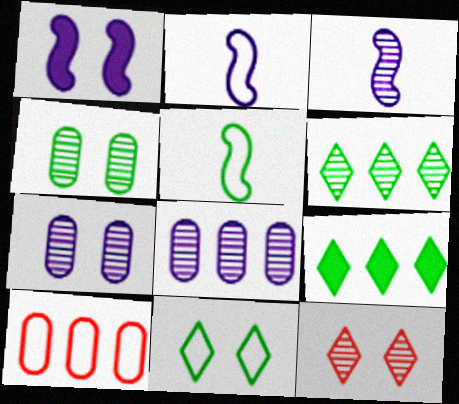[[2, 10, 11], 
[4, 5, 9]]